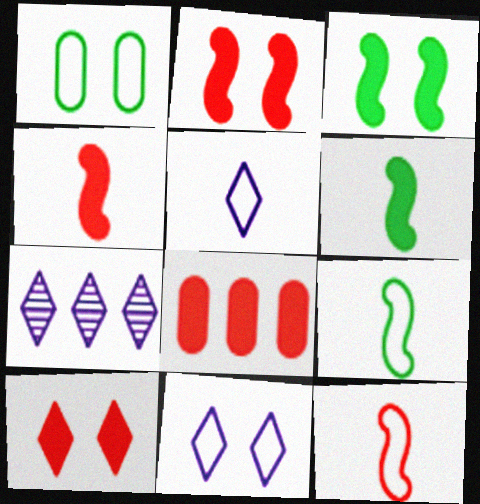[[1, 4, 7], 
[4, 8, 10]]